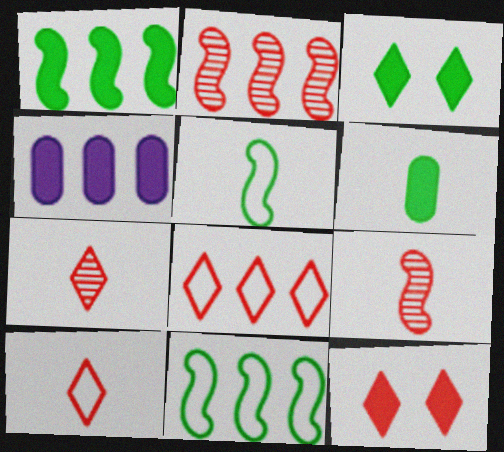[[1, 3, 6], 
[7, 8, 12]]